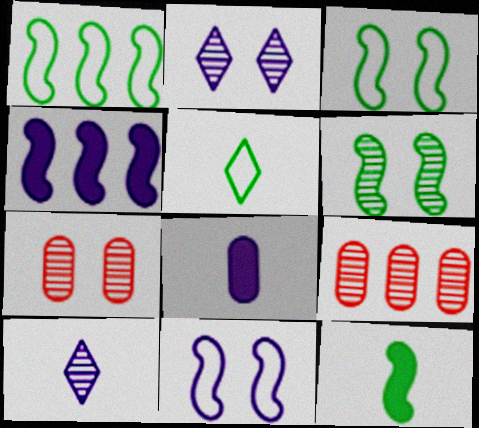[[1, 6, 12], 
[2, 6, 7], 
[4, 5, 7], 
[6, 9, 10]]